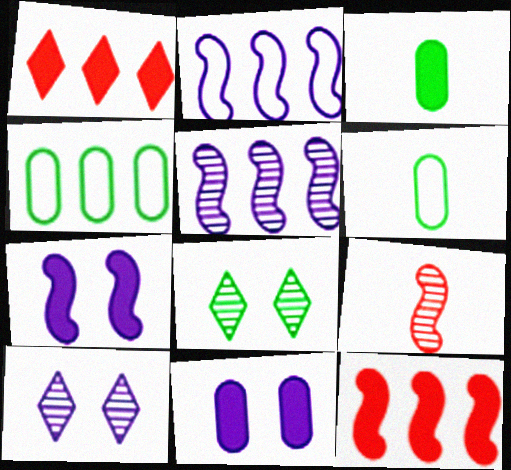[[1, 3, 7], 
[1, 4, 5], 
[6, 10, 12]]